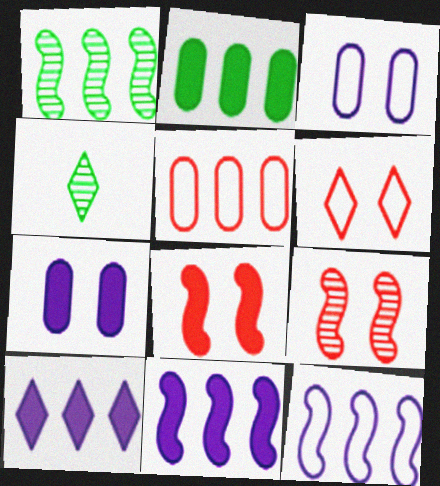[[1, 5, 10], 
[4, 6, 10]]